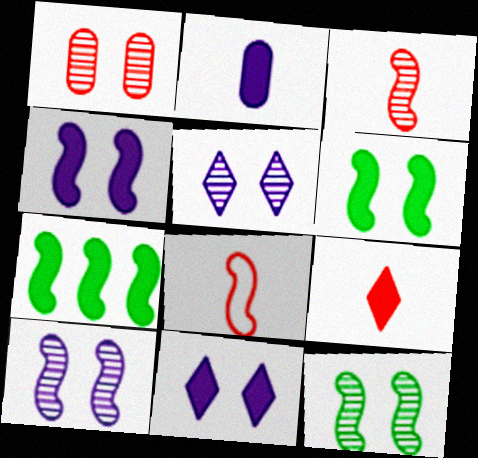[[1, 5, 12], 
[7, 8, 10]]